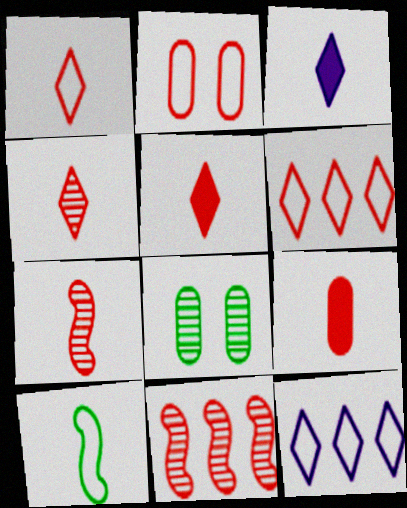[[1, 4, 5], 
[1, 7, 9], 
[2, 5, 11], 
[2, 10, 12]]